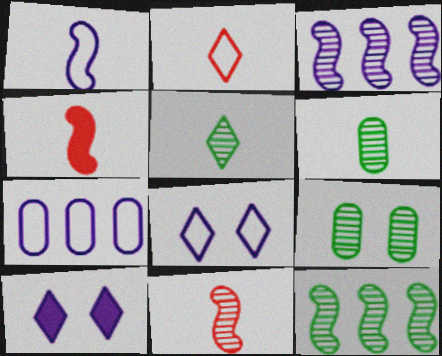[[1, 7, 8], 
[5, 9, 12]]